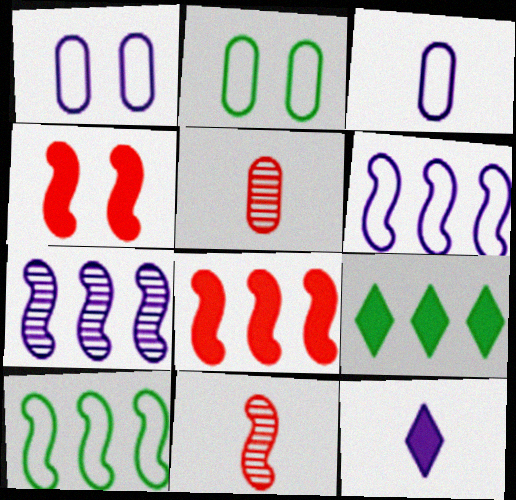[[1, 7, 12], 
[1, 9, 11], 
[7, 8, 10]]